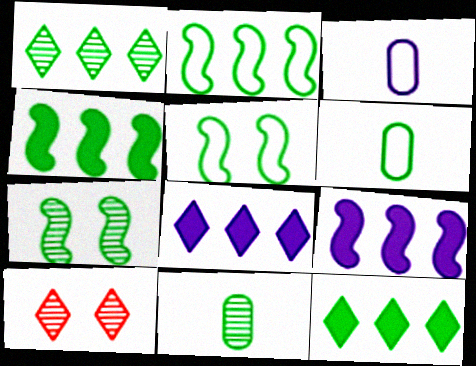[[1, 7, 11], 
[3, 4, 10], 
[5, 11, 12], 
[6, 7, 12], 
[6, 9, 10]]